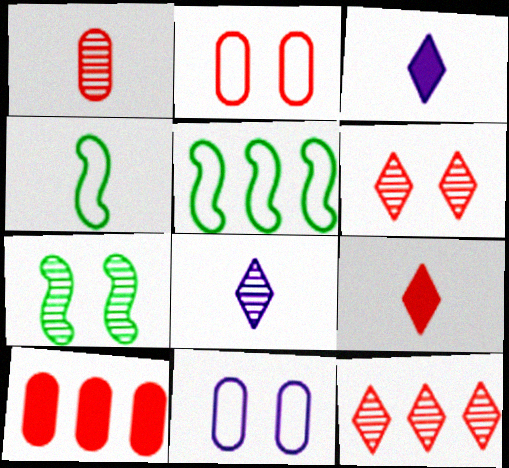[[1, 2, 10], 
[1, 3, 4]]